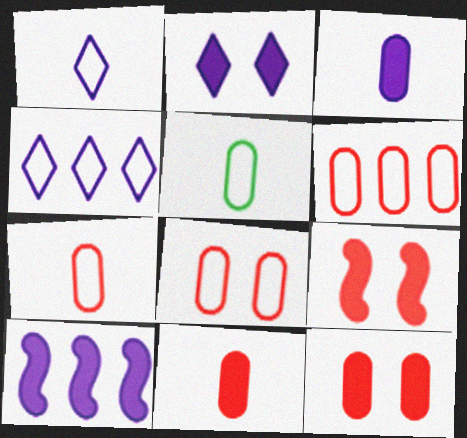[[2, 3, 10], 
[6, 7, 8]]